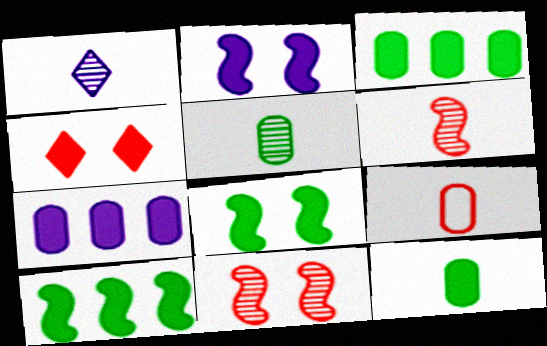[[1, 5, 6]]